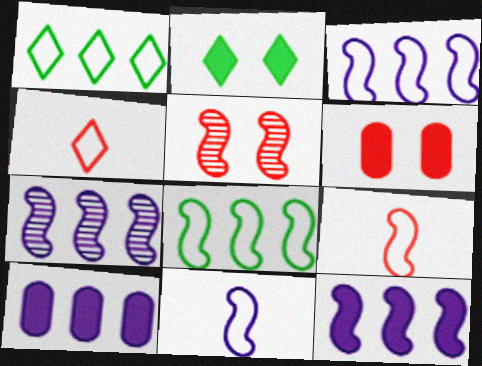[[3, 7, 12]]